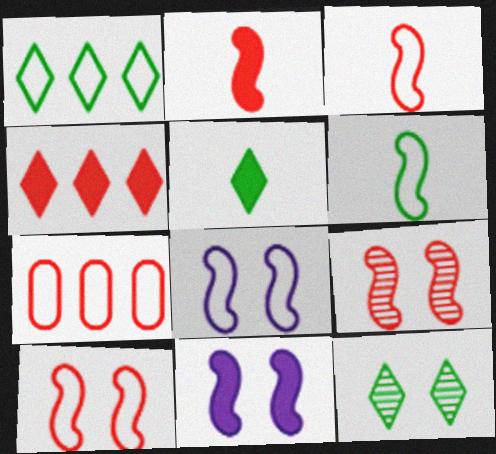[[1, 5, 12]]